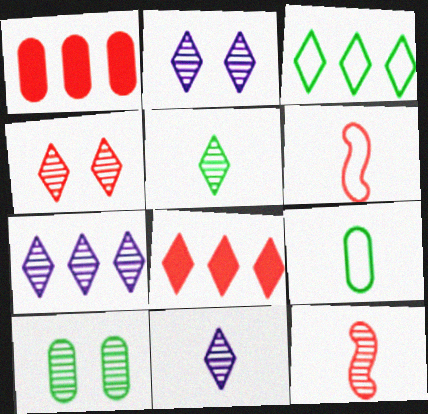[[1, 4, 6], 
[2, 7, 11], 
[3, 7, 8], 
[4, 5, 7], 
[7, 10, 12]]